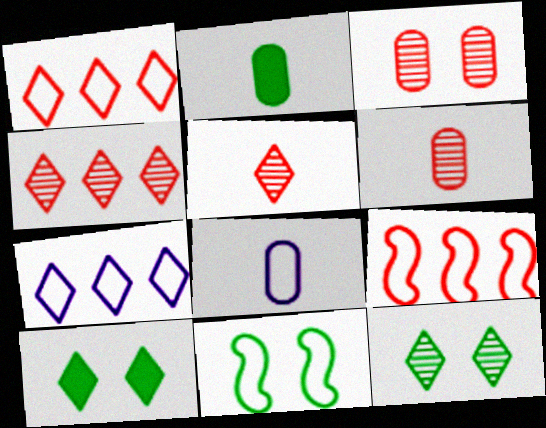[[1, 8, 11], 
[2, 6, 8], 
[5, 7, 10]]